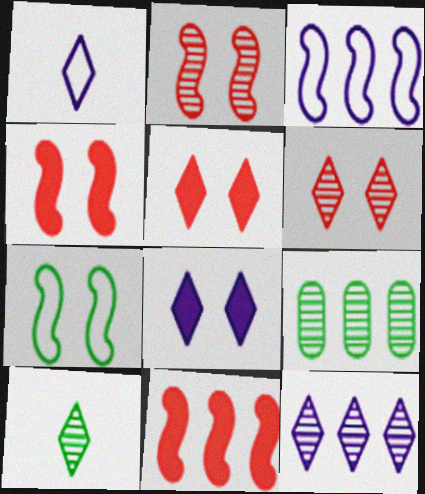[[1, 4, 9], 
[1, 8, 12], 
[6, 10, 12]]